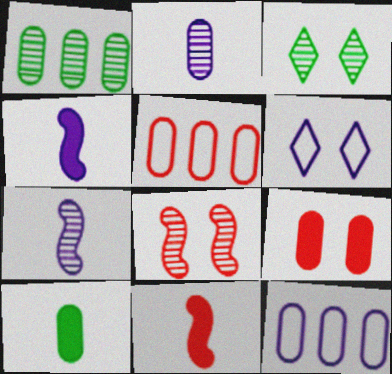[[1, 6, 11], 
[3, 4, 5], 
[3, 11, 12]]